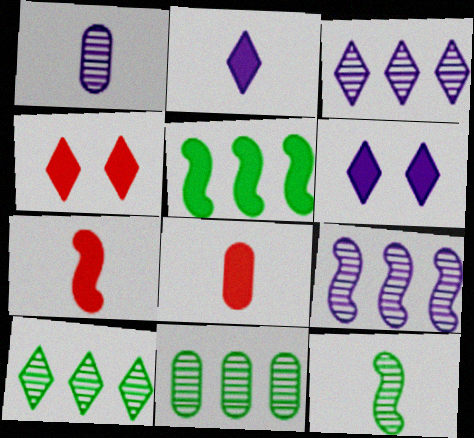[[5, 6, 8]]